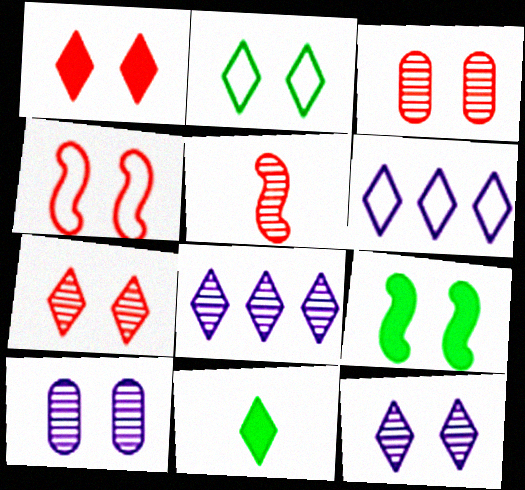[[1, 2, 12], 
[1, 3, 4], 
[6, 7, 11]]